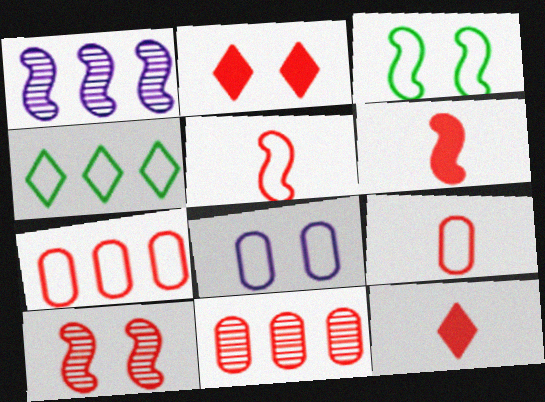[[1, 3, 6], 
[2, 5, 11], 
[4, 5, 8], 
[7, 10, 12]]